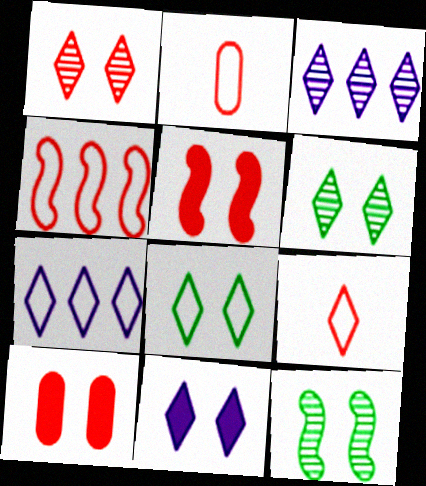[[1, 8, 11], 
[7, 8, 9]]